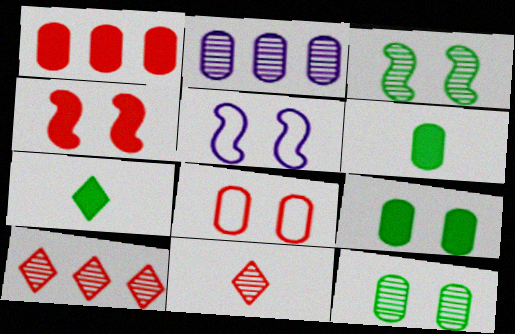[[2, 3, 11], 
[2, 6, 8], 
[3, 4, 5], 
[5, 6, 10]]